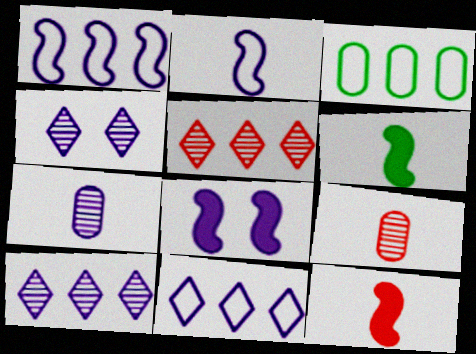[[3, 4, 12], 
[7, 8, 11]]